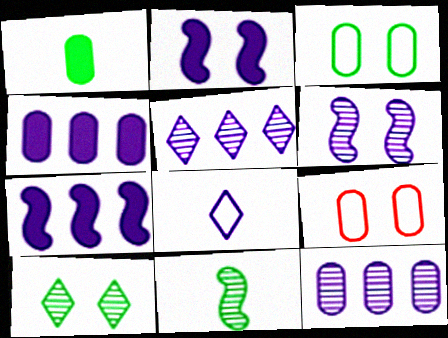[[1, 9, 12], 
[2, 8, 12], 
[2, 9, 10], 
[4, 6, 8]]